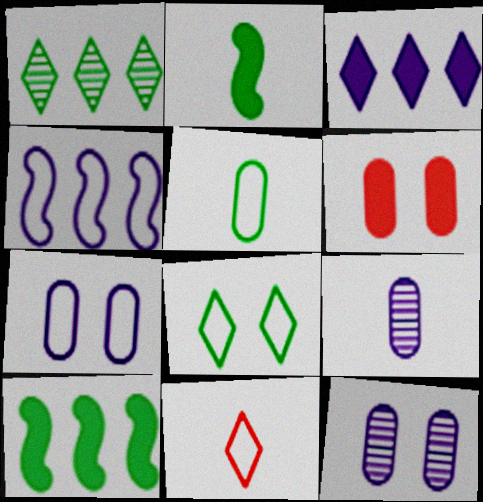[[2, 3, 6], 
[2, 9, 11], 
[10, 11, 12]]